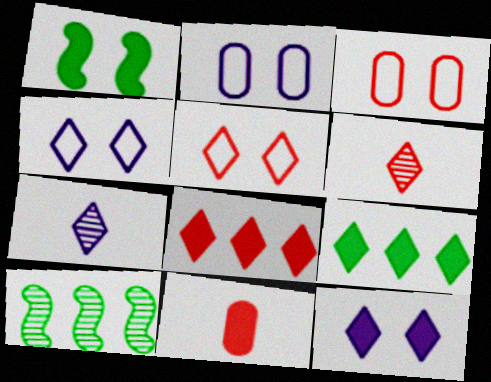[[4, 6, 9], 
[4, 10, 11], 
[5, 6, 8], 
[5, 7, 9]]